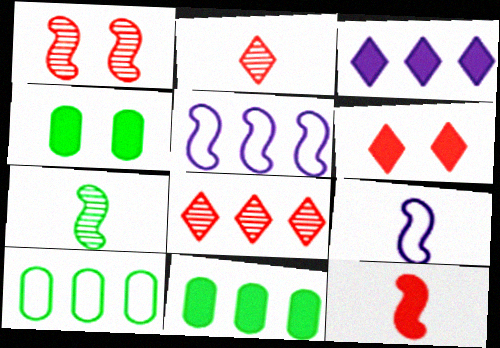[[2, 4, 5], 
[3, 4, 12], 
[4, 8, 9], 
[5, 8, 11], 
[7, 9, 12]]